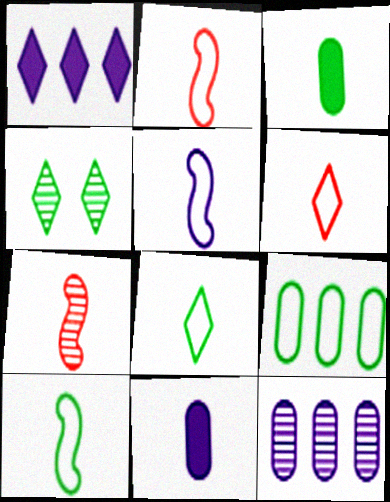[[1, 4, 6], 
[2, 5, 10], 
[4, 7, 12], 
[7, 8, 11]]